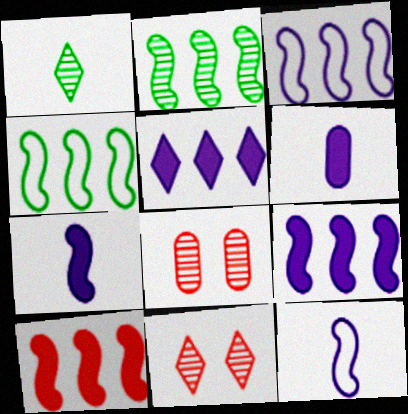[[2, 3, 10], 
[4, 6, 11]]